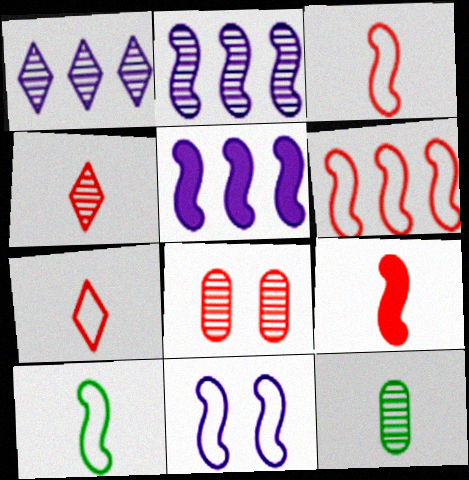[[6, 10, 11]]